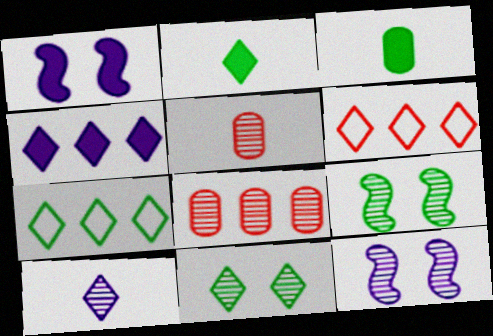[[1, 5, 7], 
[2, 7, 11], 
[3, 6, 12], 
[3, 7, 9], 
[8, 9, 10]]